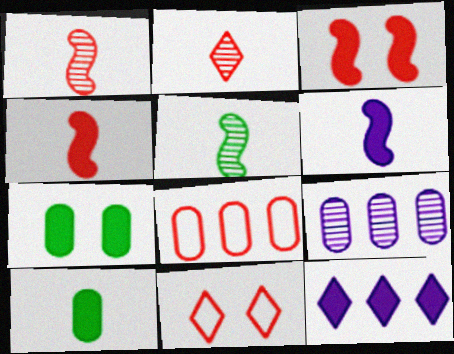[[2, 3, 8], 
[3, 10, 12], 
[4, 7, 12]]